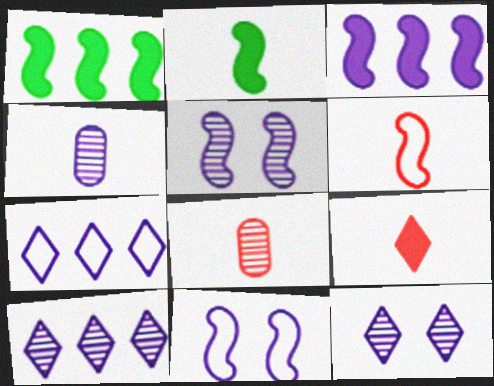[[1, 5, 6], 
[4, 5, 10], 
[6, 8, 9]]